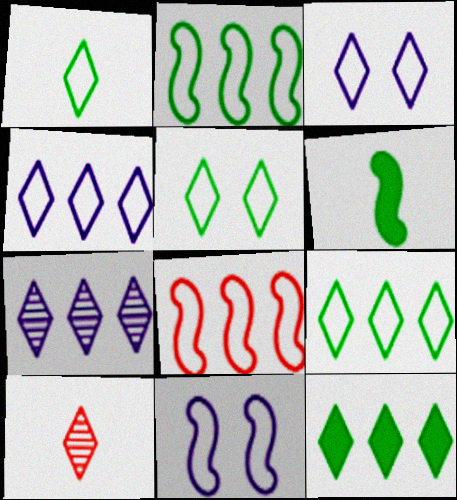[[1, 5, 9], 
[3, 10, 12]]